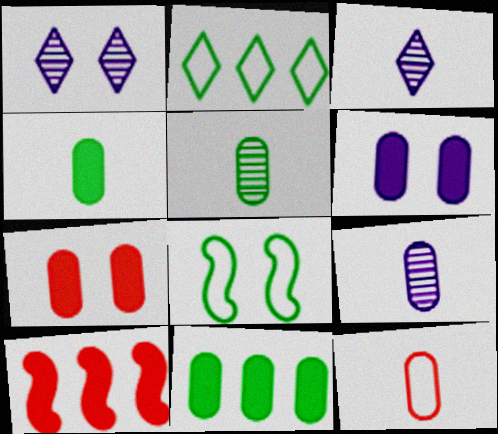[[1, 7, 8], 
[4, 9, 12]]